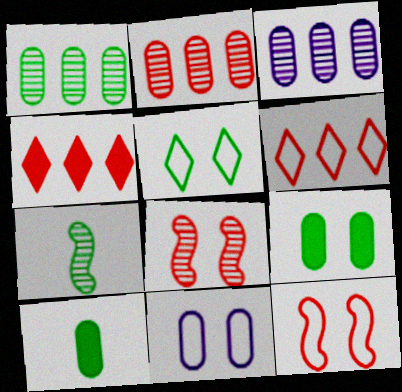[[1, 2, 3], 
[2, 10, 11], 
[4, 7, 11], 
[5, 11, 12]]